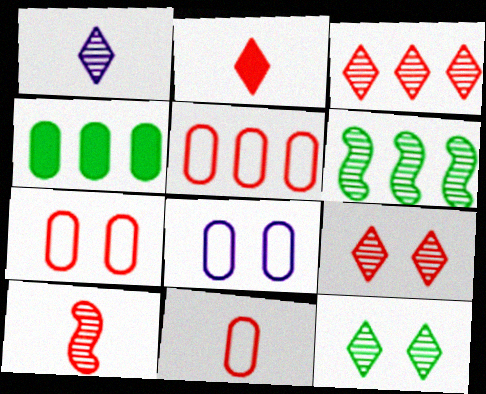[[1, 3, 12], 
[2, 6, 8], 
[2, 10, 11], 
[5, 7, 11]]